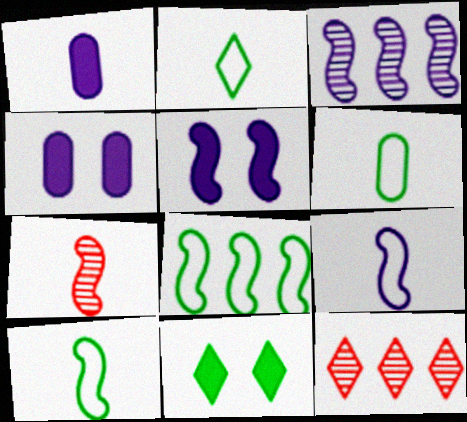[[1, 2, 7], 
[2, 6, 10], 
[3, 5, 9], 
[4, 10, 12], 
[5, 6, 12], 
[5, 7, 8]]